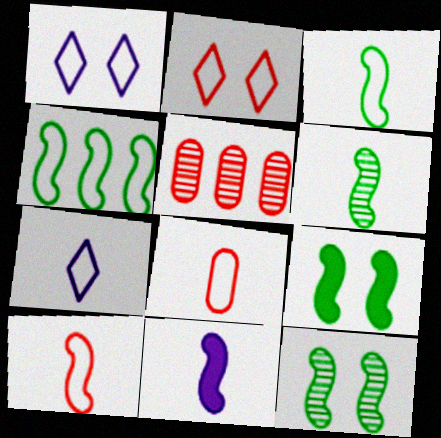[[1, 4, 8], 
[3, 7, 8], 
[4, 6, 9], 
[5, 7, 9], 
[6, 10, 11]]